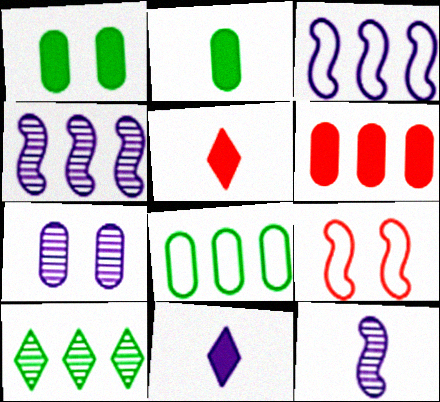[[3, 6, 10], 
[3, 7, 11]]